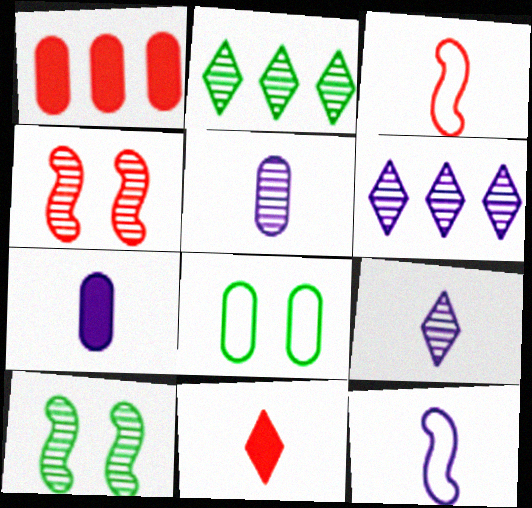[[1, 5, 8], 
[2, 4, 5], 
[7, 9, 12]]